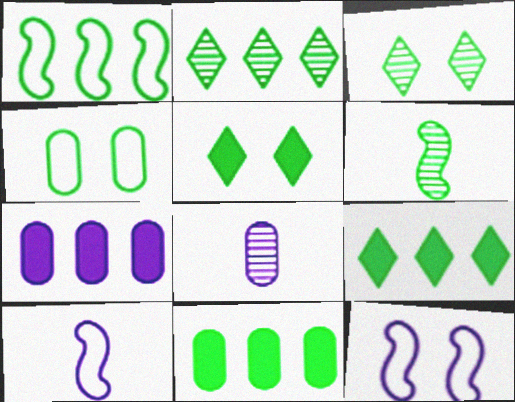[[1, 2, 11], 
[4, 6, 9]]